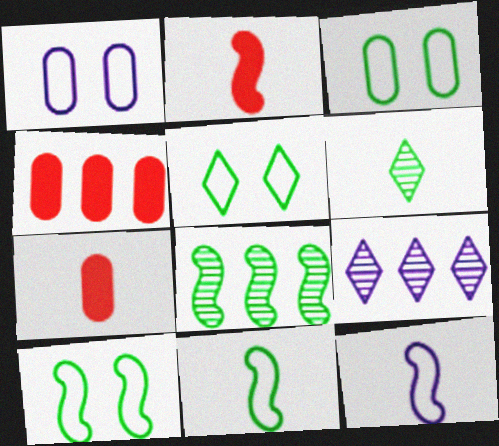[[2, 3, 9], 
[3, 5, 10], 
[6, 7, 12], 
[7, 9, 10]]